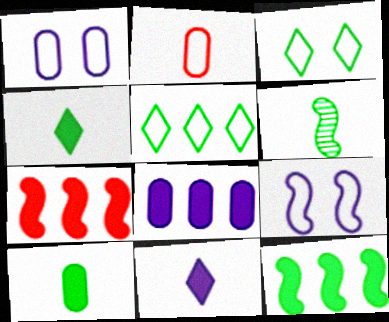[[2, 5, 9], 
[2, 6, 11], 
[6, 7, 9]]